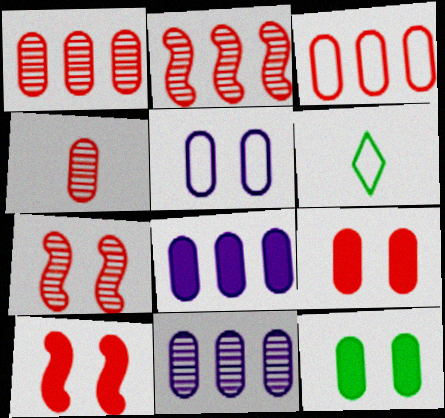[[3, 4, 9], 
[6, 7, 8], 
[6, 10, 11]]